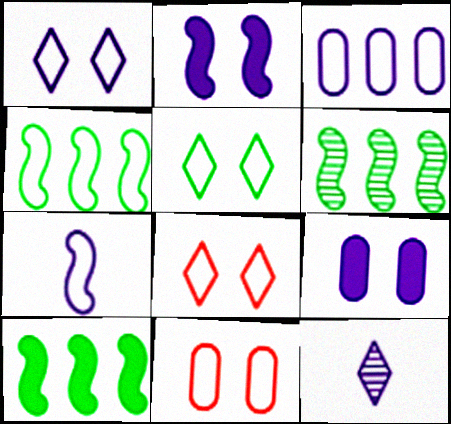[[1, 3, 7], 
[1, 5, 8], 
[2, 3, 12], 
[4, 6, 10], 
[10, 11, 12]]